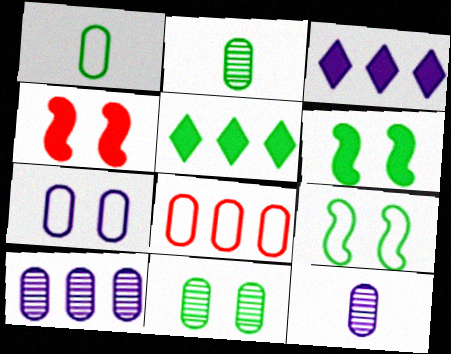[[1, 7, 8], 
[2, 5, 9]]